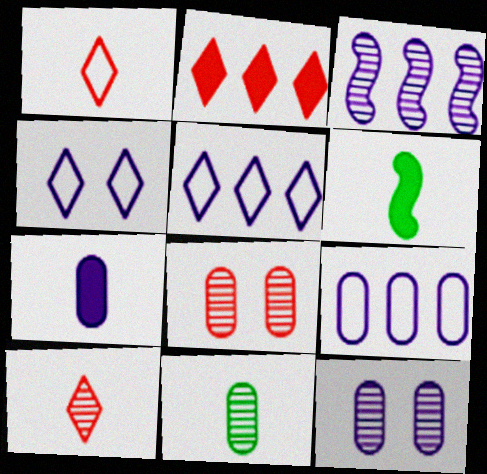[[3, 4, 7], 
[5, 6, 8], 
[7, 9, 12]]